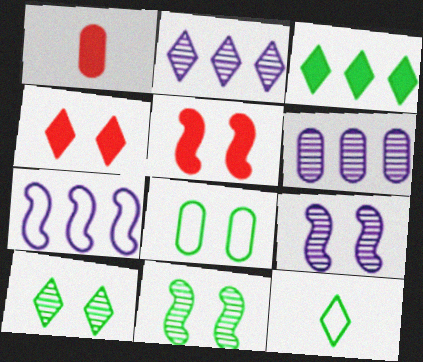[[1, 6, 8], 
[1, 7, 10], 
[2, 4, 12], 
[3, 10, 12], 
[4, 8, 9], 
[5, 6, 12]]